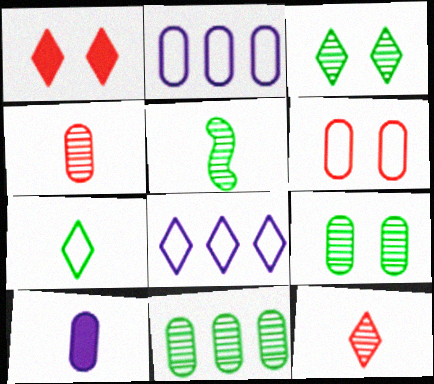[[1, 2, 5], 
[3, 5, 11], 
[6, 10, 11]]